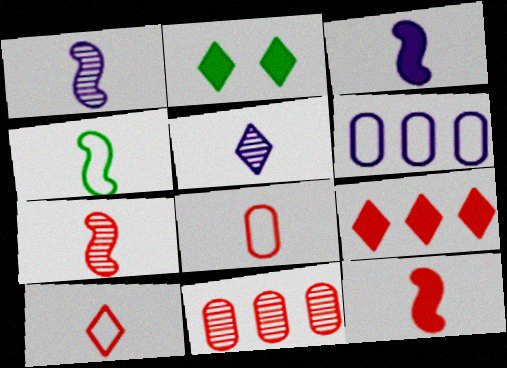[[1, 4, 12], 
[2, 6, 7], 
[3, 4, 7]]